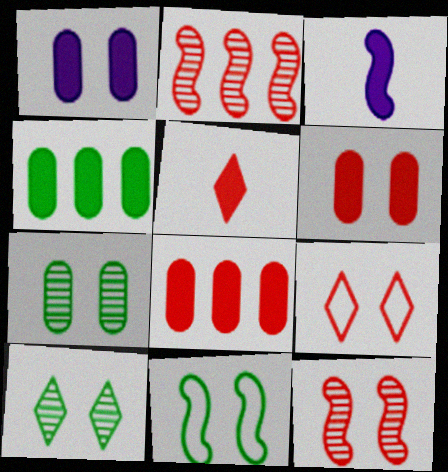[[2, 3, 11], 
[6, 9, 12]]